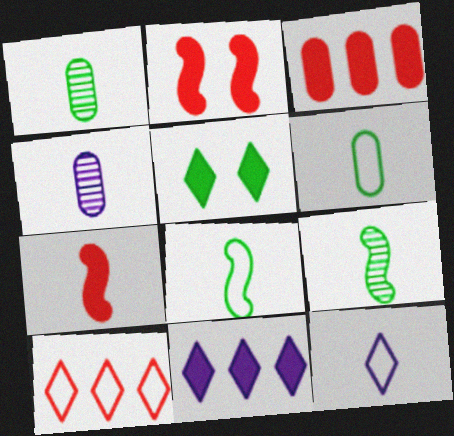[[1, 7, 12]]